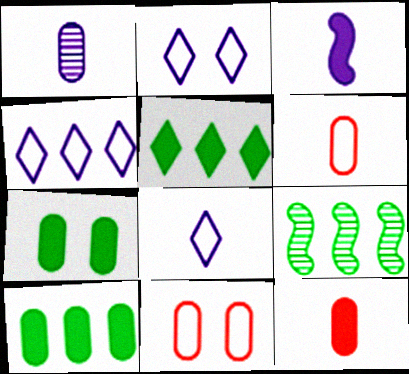[[1, 3, 8], 
[1, 10, 11], 
[2, 4, 8], 
[2, 9, 12]]